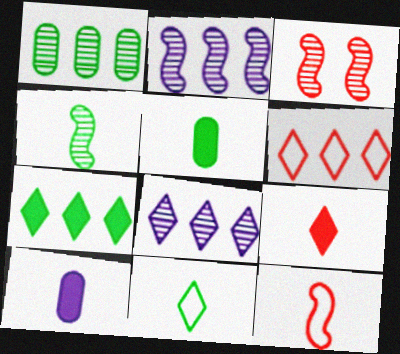[[2, 3, 4], 
[4, 5, 11], 
[6, 7, 8]]